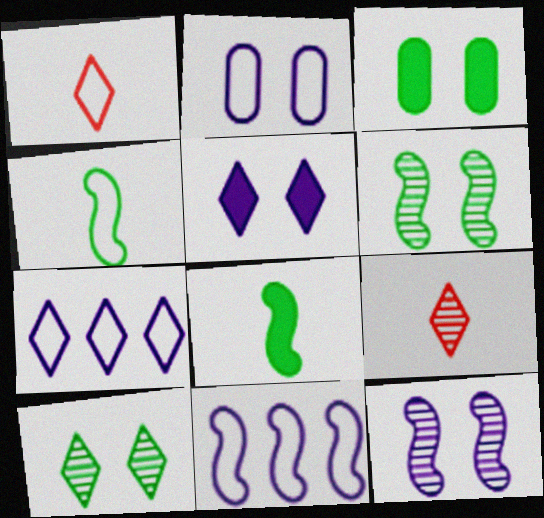[[2, 5, 12], 
[3, 9, 11]]